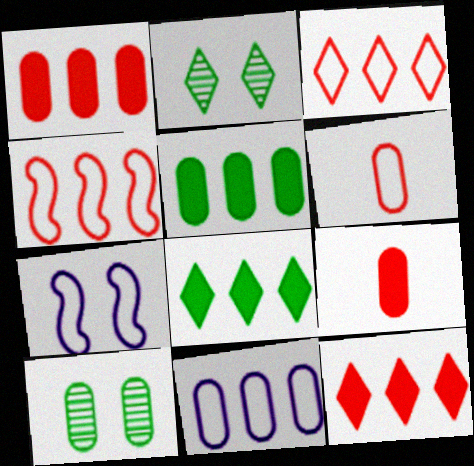[[9, 10, 11]]